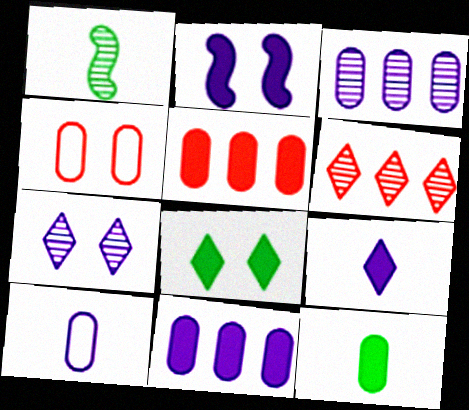[[2, 9, 11], 
[3, 4, 12]]